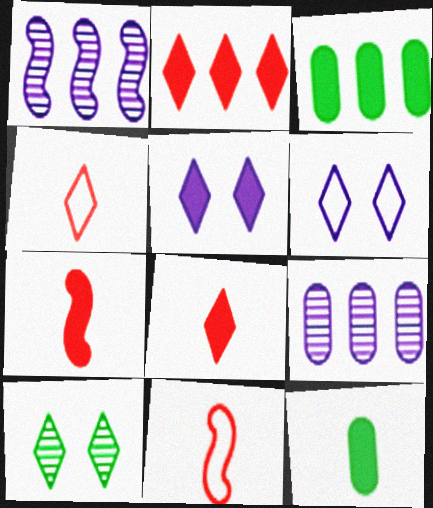[[3, 5, 7]]